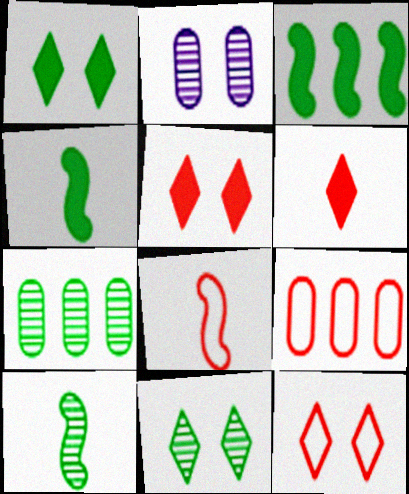[[7, 10, 11], 
[8, 9, 12]]